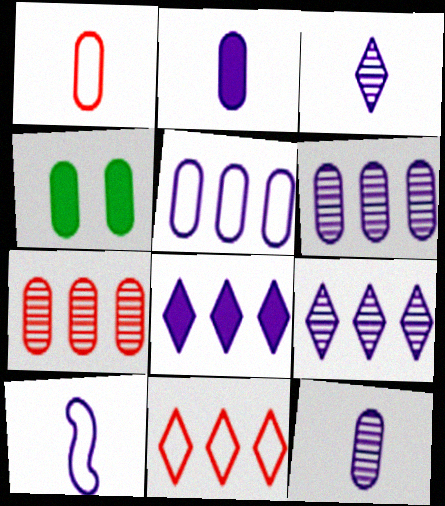[[1, 4, 6], 
[2, 3, 10]]